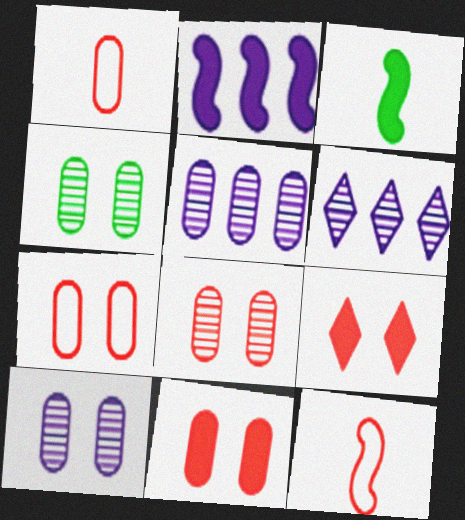[[3, 6, 7], 
[4, 8, 10], 
[7, 8, 11]]